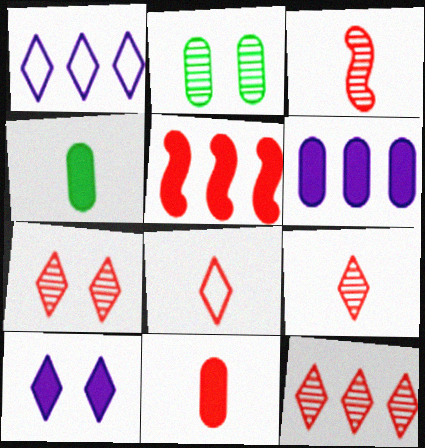[[3, 8, 11], 
[4, 5, 10], 
[7, 9, 12]]